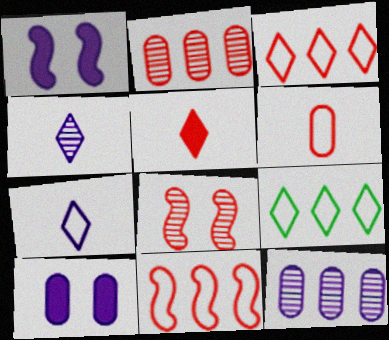[[1, 7, 12]]